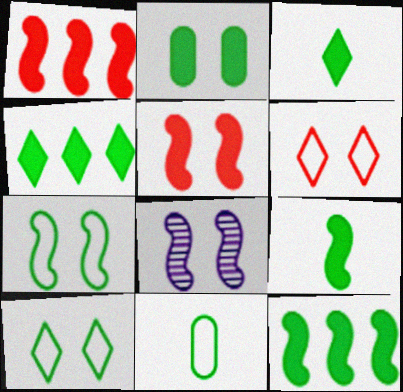[[2, 3, 12], 
[2, 4, 9], 
[2, 6, 8], 
[5, 7, 8]]